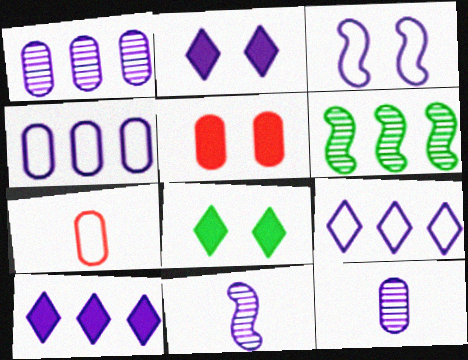[[2, 4, 11], 
[2, 6, 7], 
[3, 10, 12]]